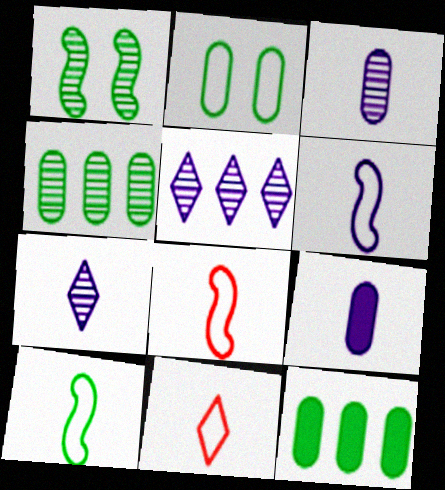[[6, 7, 9], 
[6, 8, 10]]